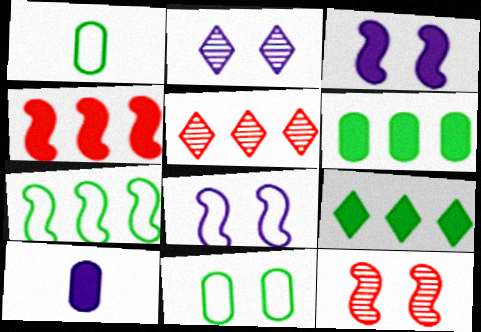[[1, 2, 4], 
[1, 3, 5]]